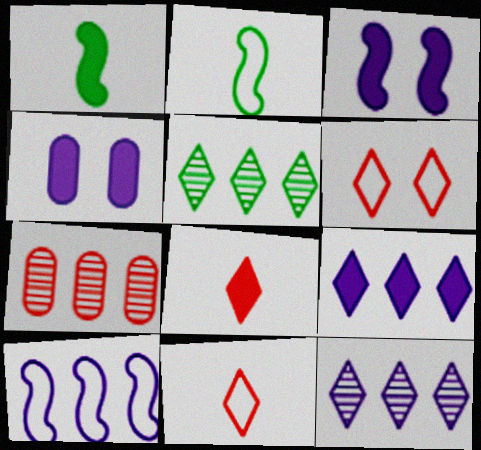[]